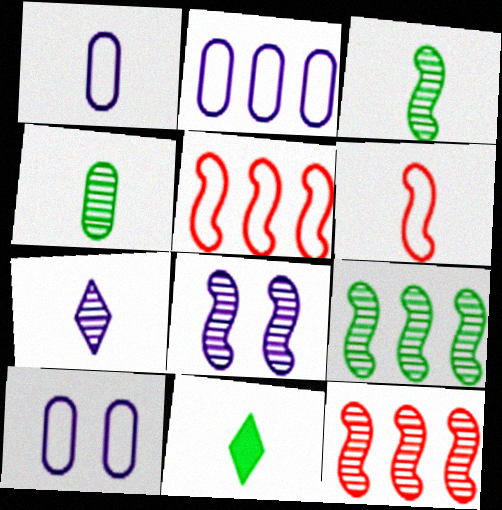[[1, 2, 10], 
[3, 8, 12], 
[10, 11, 12]]